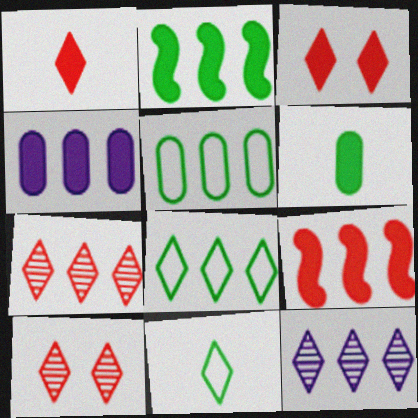[[3, 11, 12], 
[5, 9, 12]]